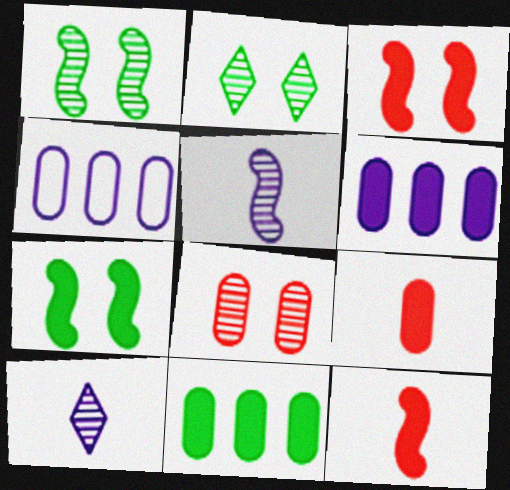[[2, 4, 12]]